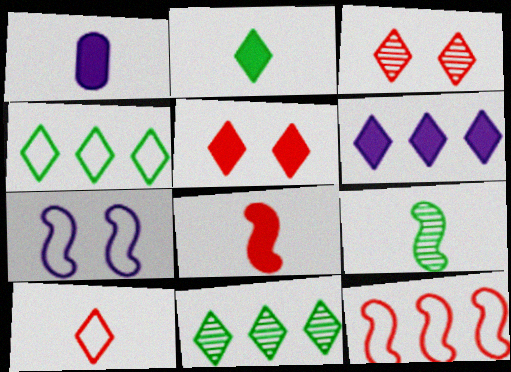[[1, 2, 8], 
[1, 9, 10], 
[2, 5, 6]]